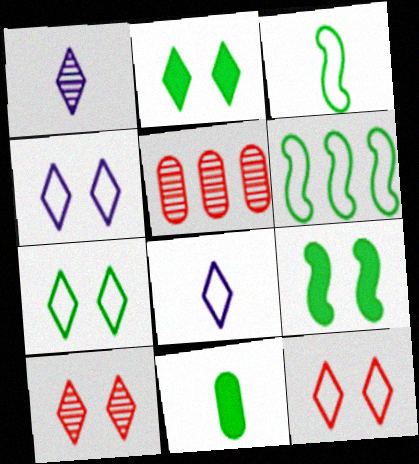[[2, 4, 10], 
[4, 7, 12], 
[5, 8, 9]]